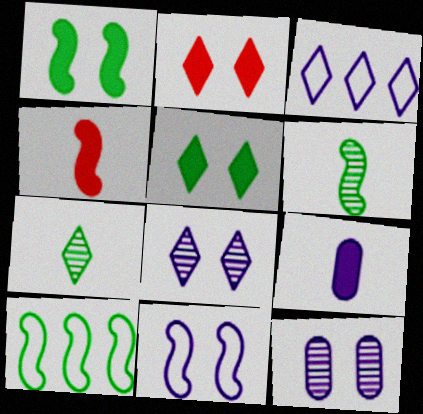[[1, 6, 10], 
[2, 3, 7]]